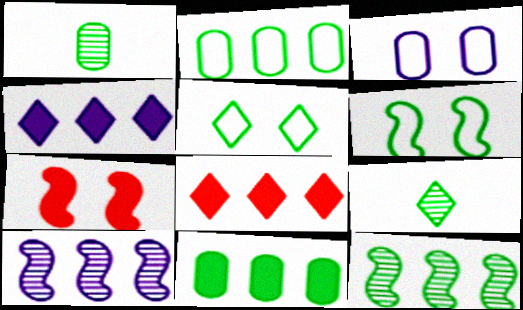[[2, 8, 10], 
[6, 9, 11]]